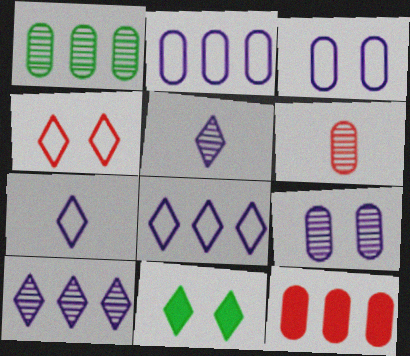[[1, 2, 12], 
[1, 6, 9]]